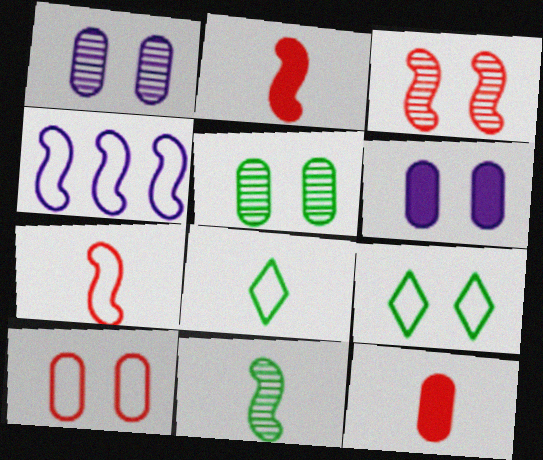[[3, 6, 9], 
[4, 8, 10], 
[5, 6, 10]]